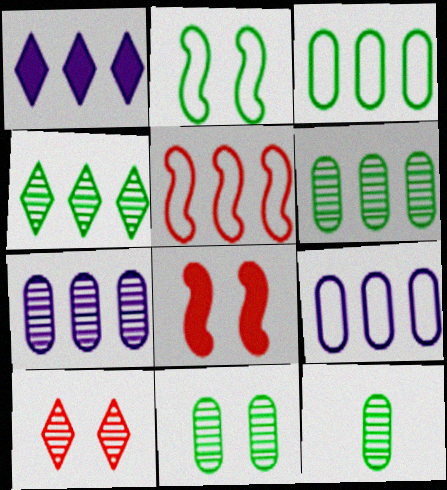[[1, 5, 6], 
[6, 11, 12]]